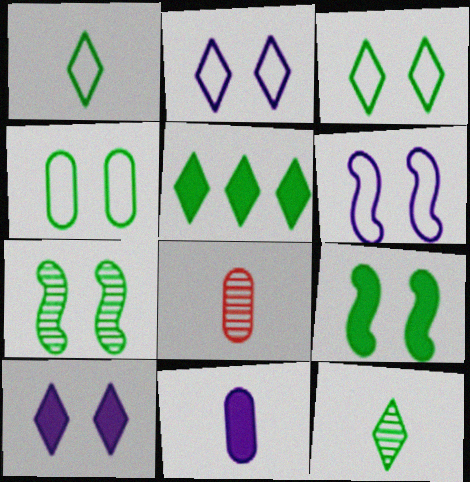[[3, 5, 12], 
[5, 6, 8]]